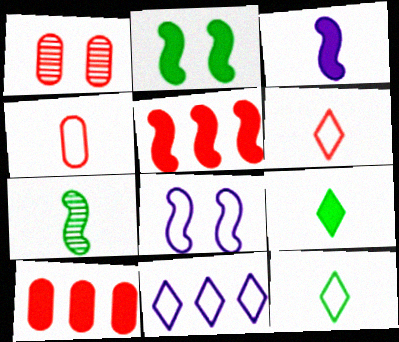[[1, 4, 10], 
[1, 5, 6], 
[2, 3, 5], 
[5, 7, 8]]